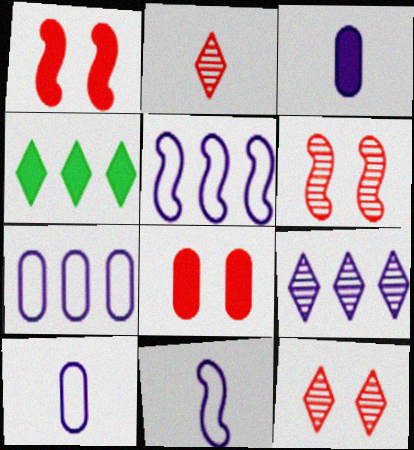[[1, 3, 4], 
[4, 6, 10]]